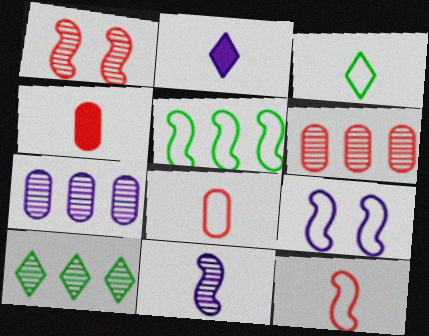[[2, 7, 9], 
[3, 4, 11], 
[4, 9, 10], 
[5, 9, 12]]